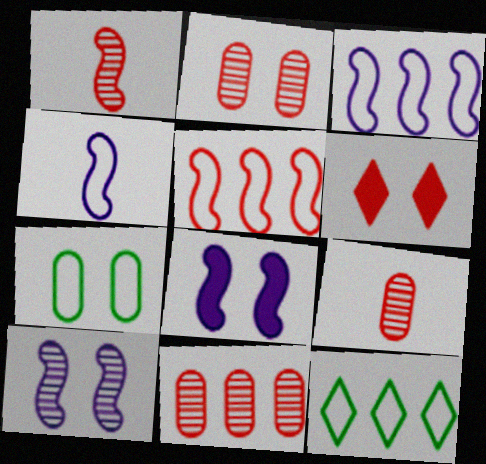[[2, 9, 11], 
[5, 6, 9], 
[6, 7, 10], 
[8, 9, 12]]